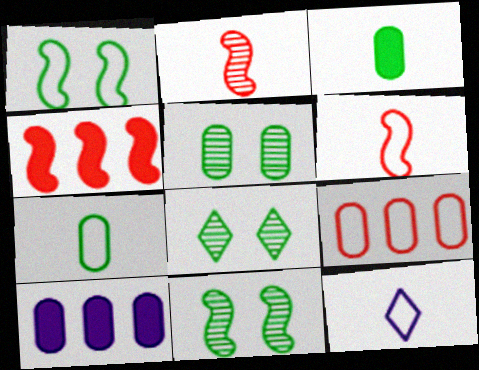[[1, 9, 12], 
[2, 3, 12], 
[4, 5, 12], 
[5, 8, 11], 
[6, 7, 12], 
[6, 8, 10]]